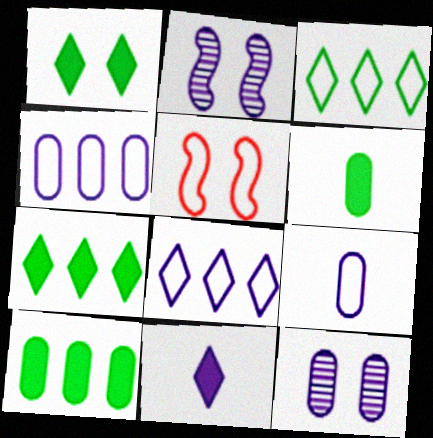[[1, 5, 12], 
[2, 4, 11], 
[3, 5, 9]]